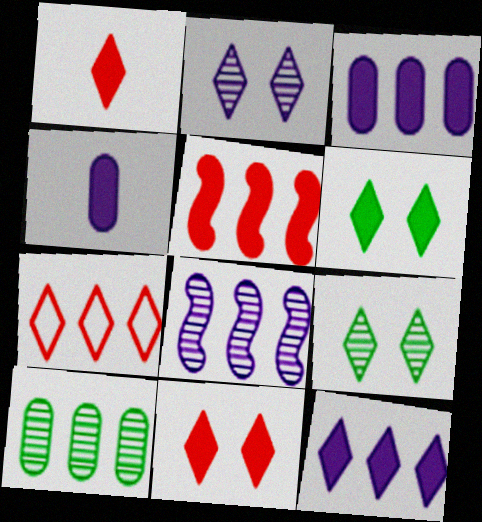[[1, 6, 12], 
[4, 5, 6]]